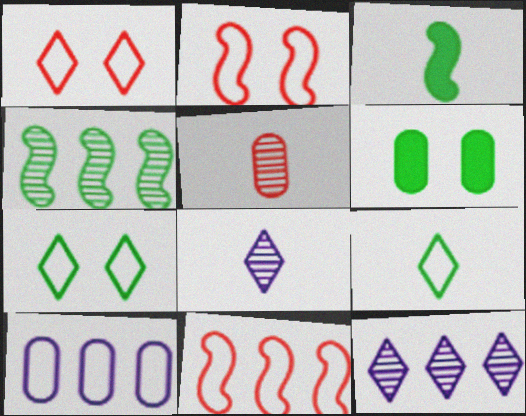[[2, 9, 10], 
[4, 6, 9], 
[5, 6, 10], 
[6, 8, 11]]